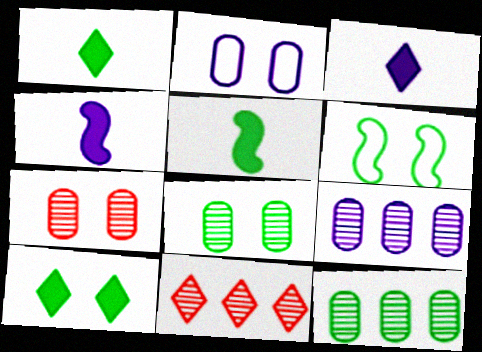[[1, 6, 12], 
[2, 5, 11], 
[6, 8, 10]]